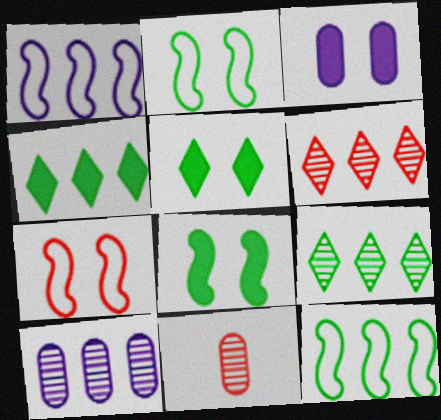[[1, 5, 11]]